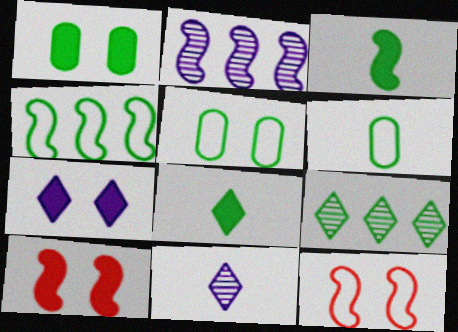[[1, 7, 10], 
[2, 3, 12], 
[3, 5, 9]]